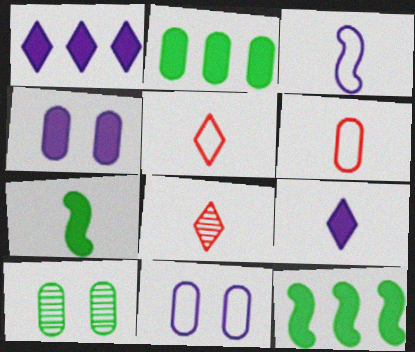[[8, 11, 12]]